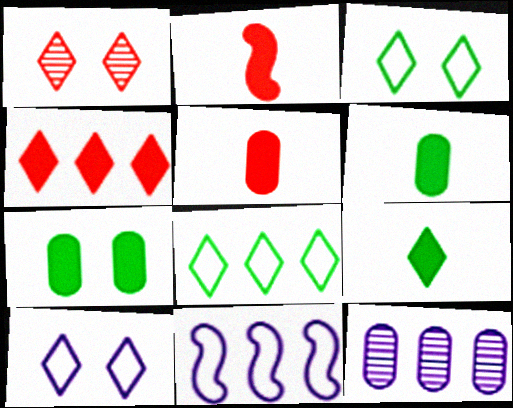[[1, 6, 11], 
[2, 3, 12]]